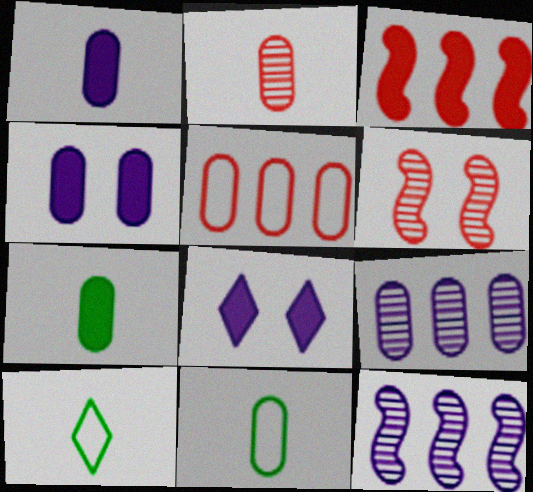[[1, 2, 11], 
[3, 7, 8]]